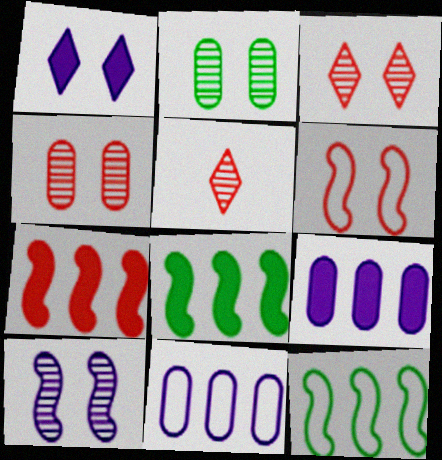[[1, 2, 6], 
[2, 3, 10]]